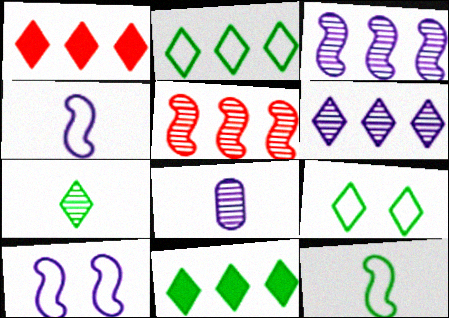[[1, 2, 6], 
[7, 9, 11]]